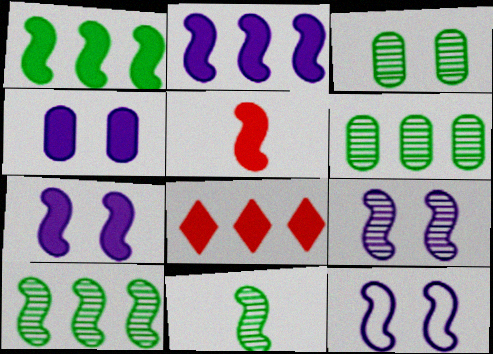[[1, 5, 7], 
[5, 10, 12], 
[7, 9, 12]]